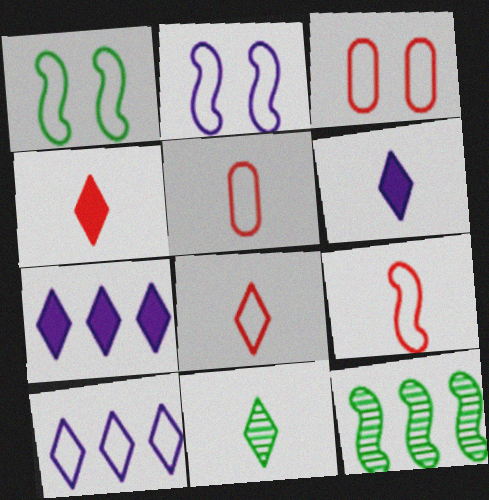[[1, 5, 10], 
[3, 6, 12], 
[5, 8, 9], 
[6, 8, 11]]